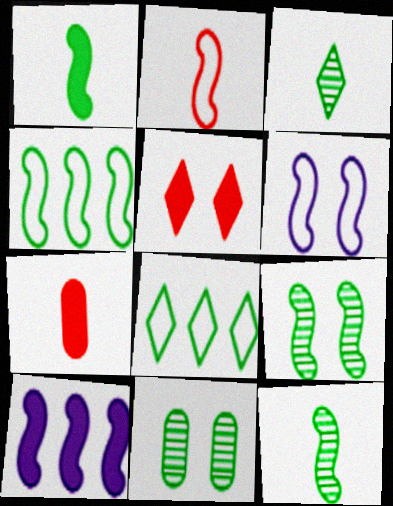[[1, 4, 9], 
[1, 8, 11], 
[2, 4, 6], 
[2, 9, 10], 
[5, 6, 11]]